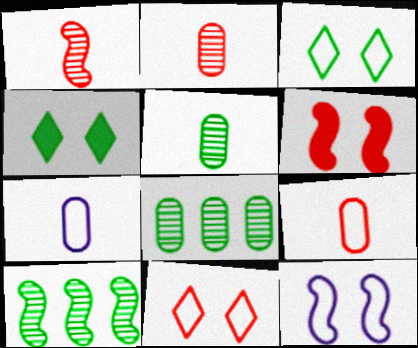[]